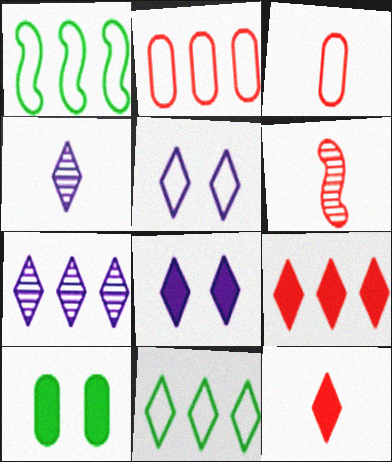[[1, 3, 5], 
[3, 6, 12], 
[7, 9, 11]]